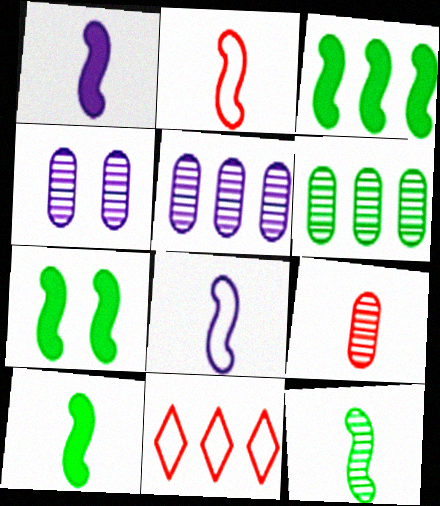[[1, 2, 12], 
[3, 5, 11], 
[3, 7, 10], 
[4, 6, 9], 
[4, 10, 11]]